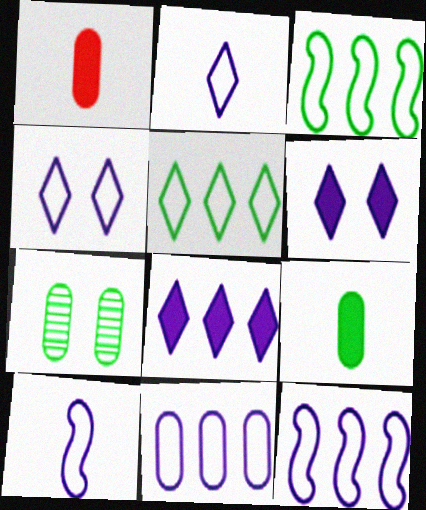[[1, 7, 11], 
[4, 10, 11]]